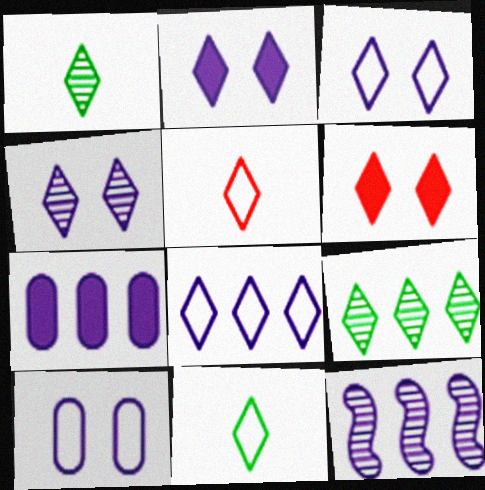[[1, 6, 8], 
[2, 3, 4], 
[2, 5, 9], 
[7, 8, 12]]